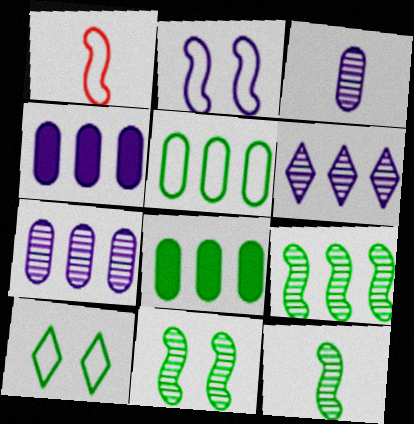[[8, 10, 12], 
[9, 11, 12]]